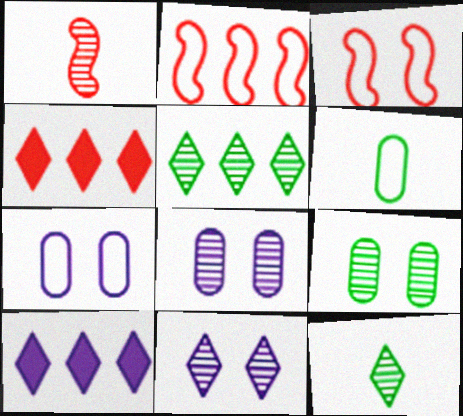[[1, 5, 8]]